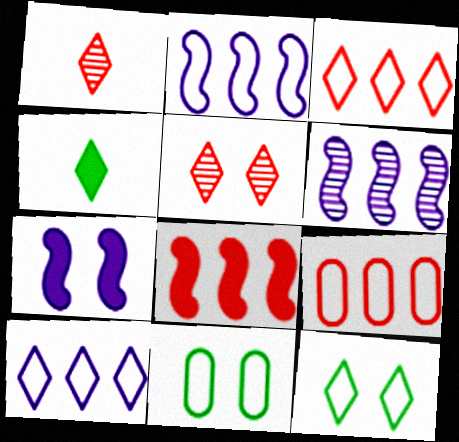[[4, 5, 10], 
[5, 7, 11]]